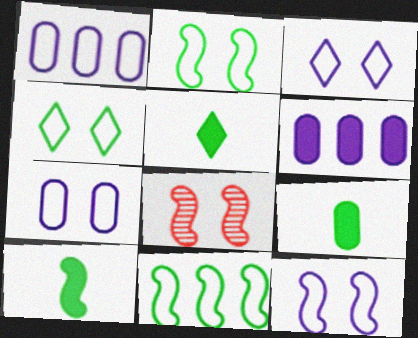[[1, 5, 8], 
[3, 7, 12], 
[5, 9, 10]]